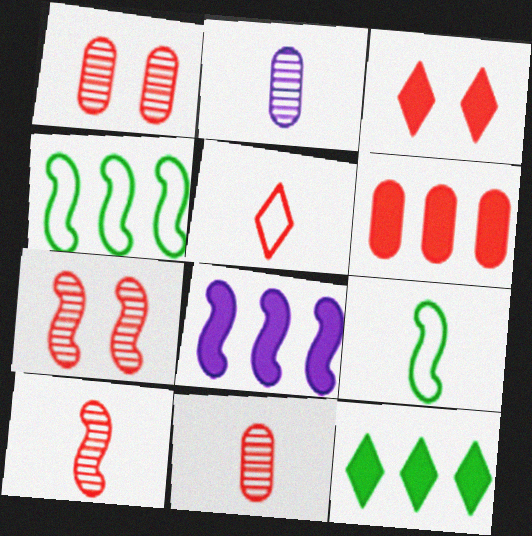[[2, 3, 4], 
[5, 6, 7], 
[6, 8, 12], 
[7, 8, 9]]